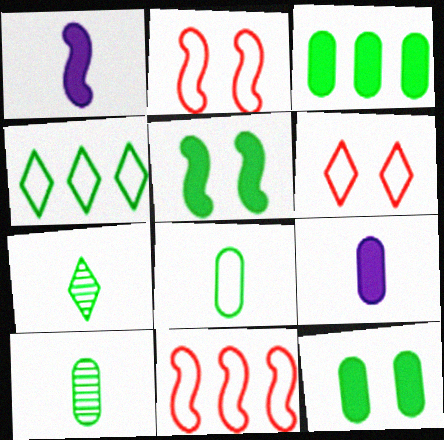[[4, 5, 10]]